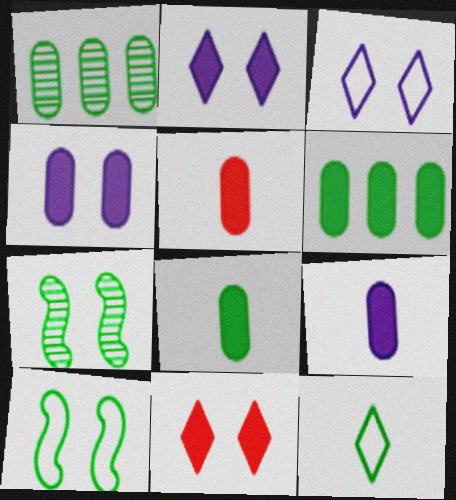[[4, 5, 6], 
[5, 8, 9], 
[6, 7, 12]]